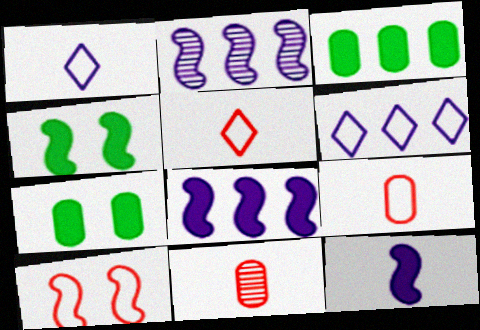[[2, 5, 7], 
[4, 6, 11]]